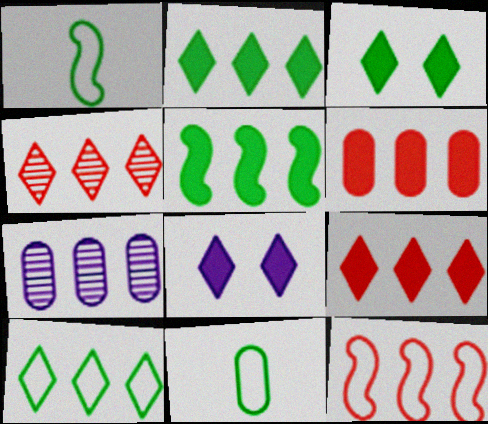[[2, 7, 12], 
[4, 6, 12]]